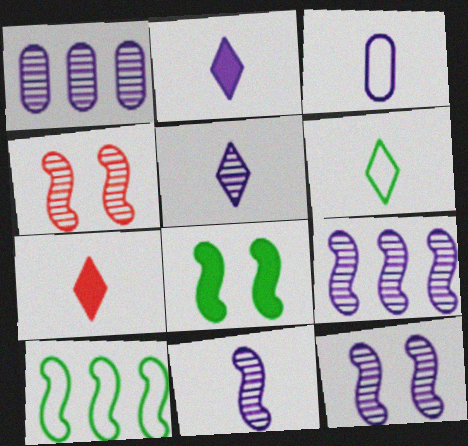[[1, 5, 12], 
[2, 3, 11], 
[5, 6, 7], 
[9, 11, 12]]